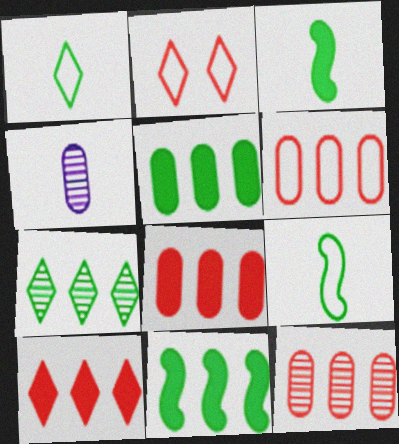[[2, 4, 11], 
[6, 8, 12]]